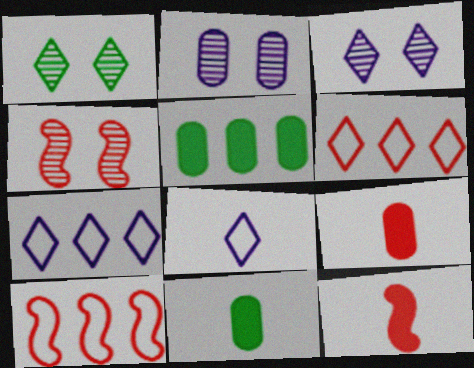[[1, 2, 4], 
[3, 10, 11], 
[4, 5, 8], 
[4, 6, 9], 
[4, 7, 11], 
[4, 10, 12]]